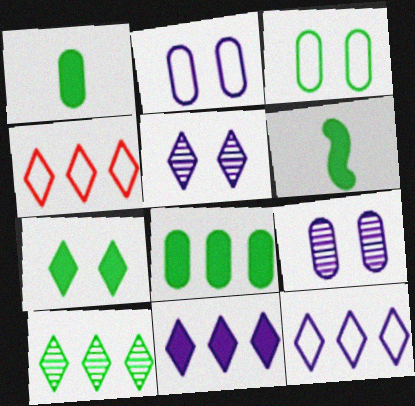[[3, 6, 10], 
[4, 6, 9], 
[4, 10, 11], 
[6, 7, 8]]